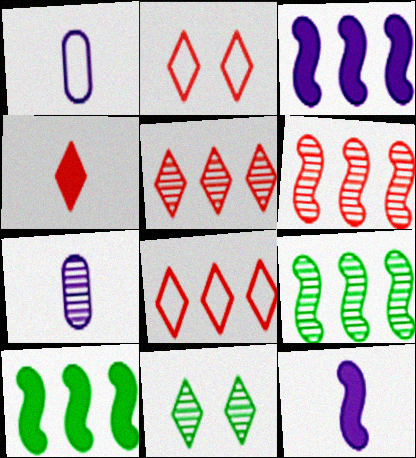[[2, 4, 5], 
[2, 7, 10], 
[6, 7, 11]]